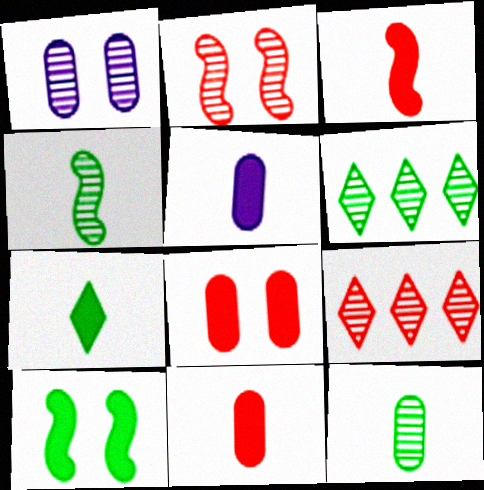[[1, 4, 9], 
[3, 5, 7]]